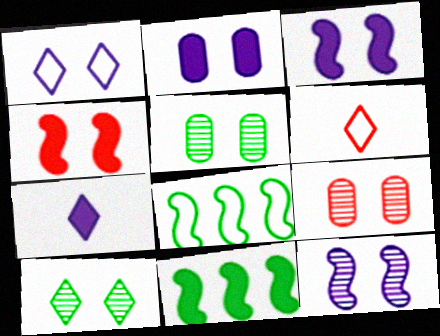[[1, 2, 12], 
[1, 4, 5], 
[7, 8, 9], 
[9, 10, 12]]